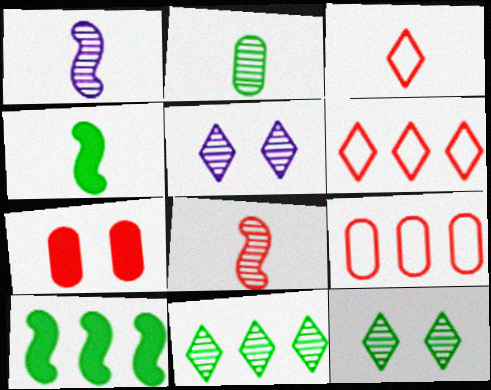[[4, 5, 9], 
[6, 7, 8]]